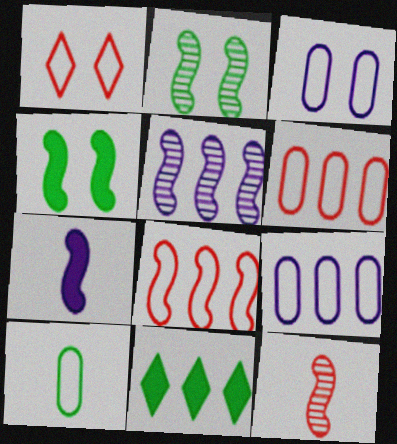[[2, 5, 12], 
[2, 7, 8], 
[2, 10, 11], 
[3, 6, 10], 
[3, 11, 12], 
[5, 6, 11]]